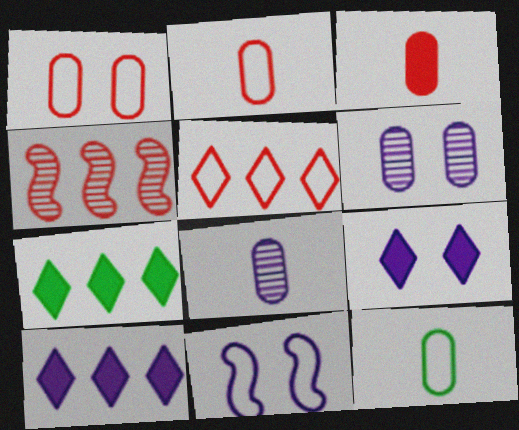[[3, 8, 12], 
[4, 9, 12], 
[5, 11, 12], 
[6, 9, 11], 
[8, 10, 11]]